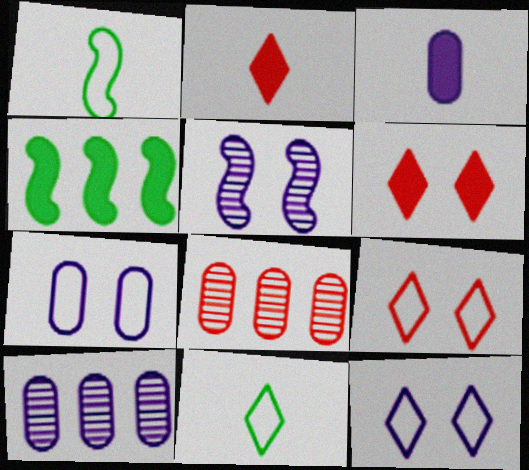[[1, 6, 10], 
[3, 4, 6], 
[3, 7, 10]]